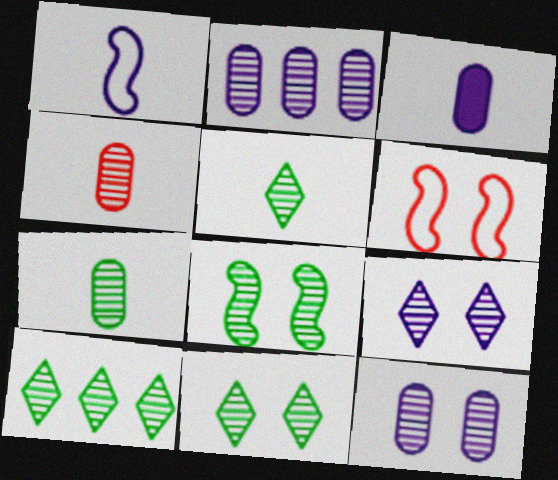[[3, 6, 10], 
[5, 10, 11], 
[7, 8, 10]]